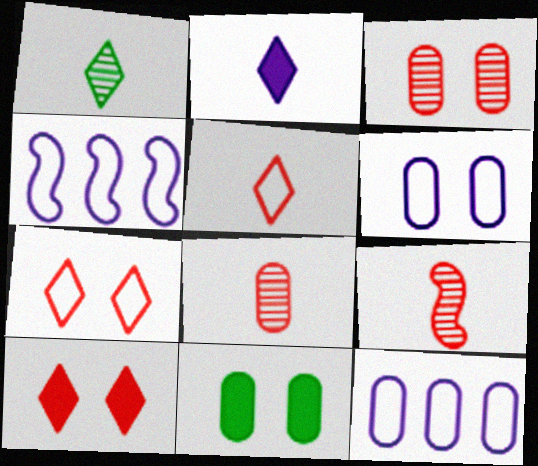[[1, 2, 5], 
[3, 6, 11], 
[8, 11, 12]]